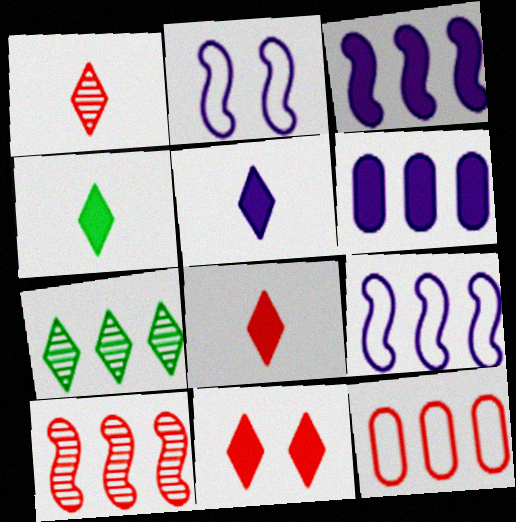[[3, 7, 12], 
[4, 5, 8]]